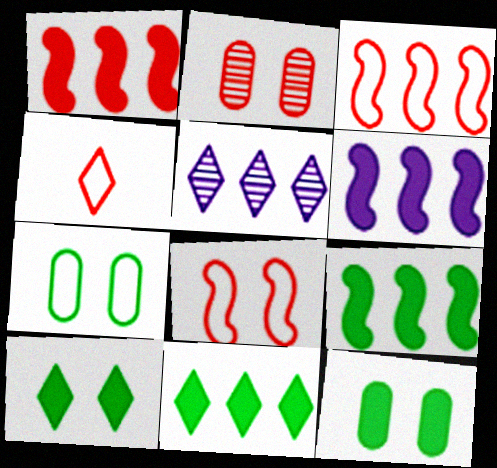[[1, 2, 4], 
[1, 6, 9], 
[4, 5, 10]]